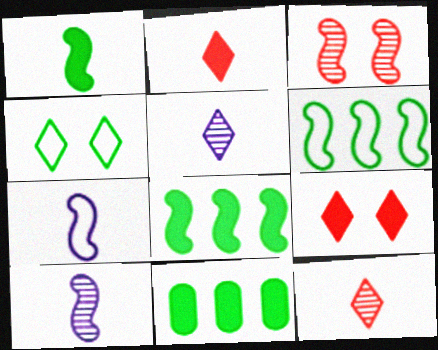[[3, 7, 8]]